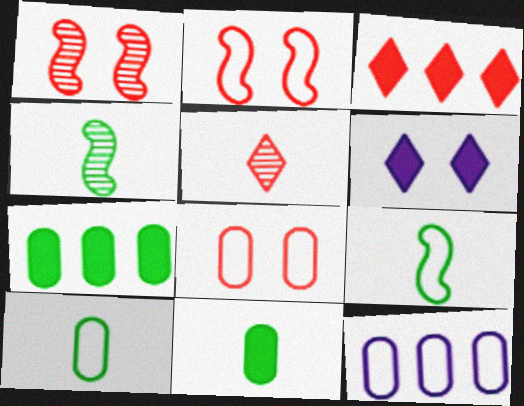[[8, 10, 12]]